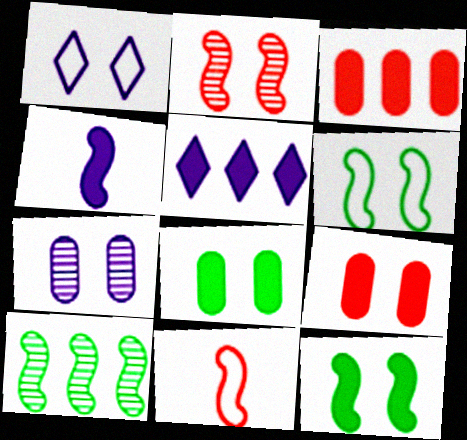[[1, 2, 8]]